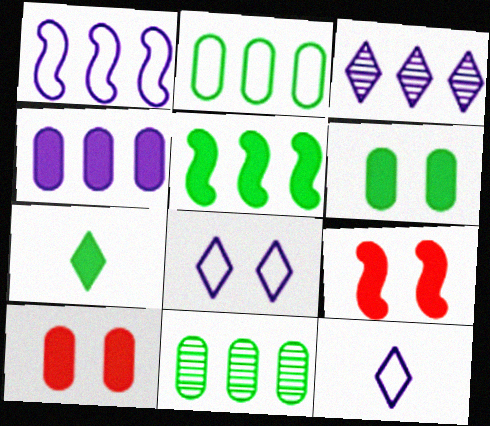[[1, 3, 4], 
[4, 7, 9], 
[5, 6, 7], 
[9, 11, 12]]